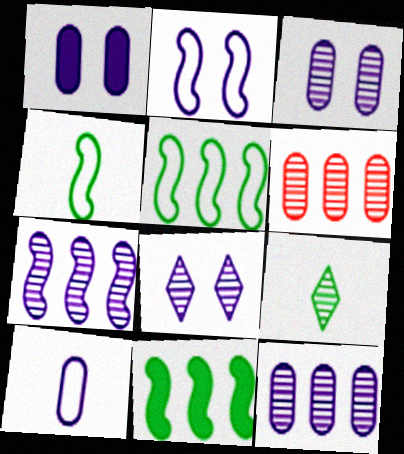[[1, 2, 8], 
[1, 10, 12]]